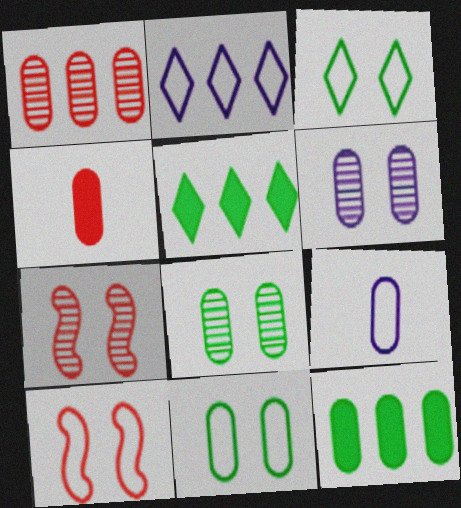[[5, 7, 9]]